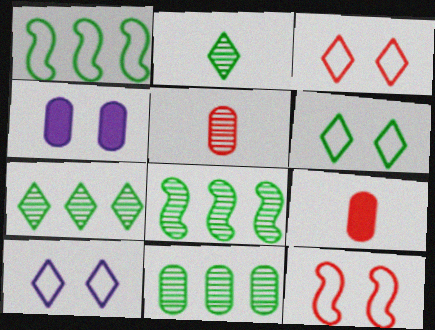[[3, 6, 10], 
[7, 8, 11], 
[8, 9, 10]]